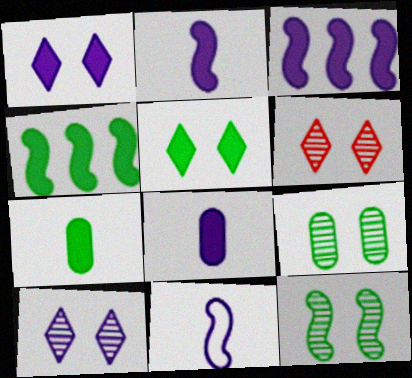[[1, 3, 8], 
[4, 5, 7]]